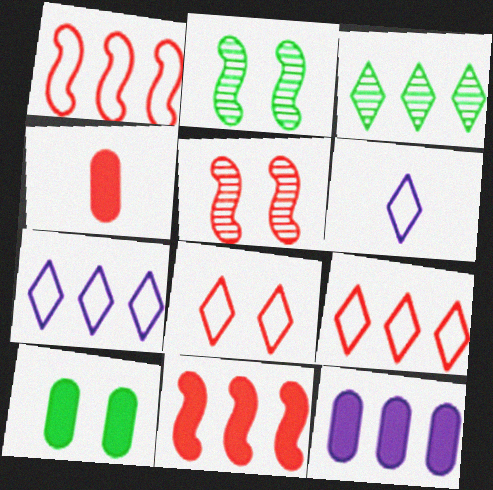[[1, 3, 12], 
[2, 4, 7], 
[4, 5, 9], 
[4, 10, 12]]